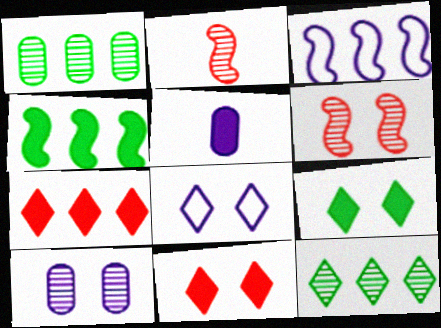[[1, 3, 7], 
[2, 10, 12], 
[4, 5, 11]]